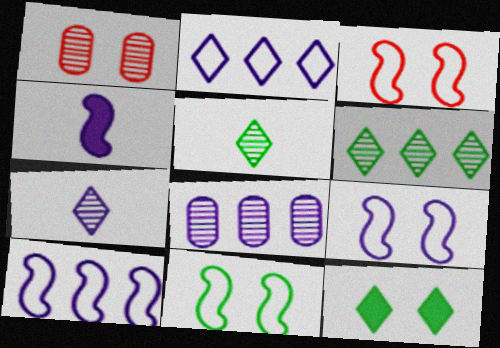[[1, 9, 12], 
[3, 9, 11]]